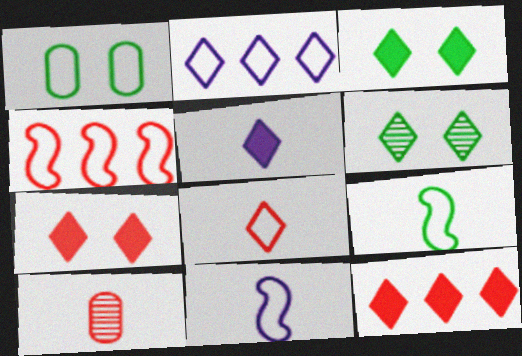[[3, 5, 12], 
[4, 7, 10], 
[5, 9, 10]]